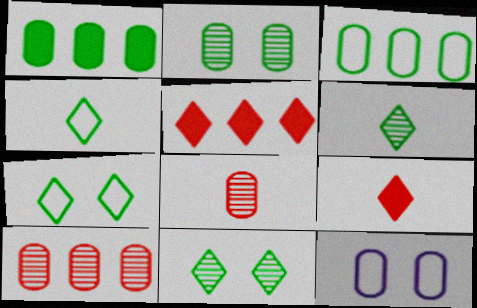[[1, 8, 12]]